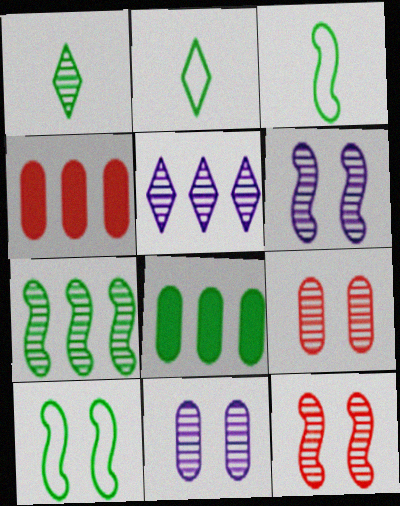[[1, 8, 10], 
[2, 4, 6]]